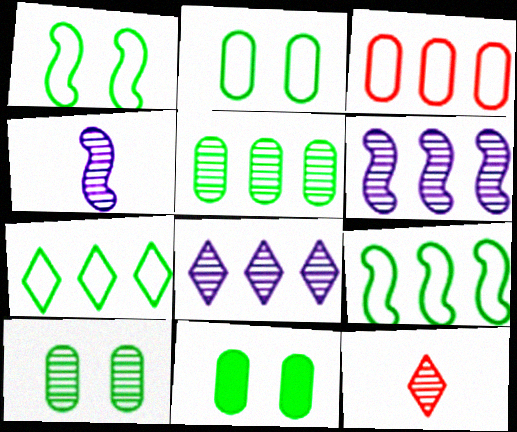[[2, 10, 11], 
[6, 10, 12]]